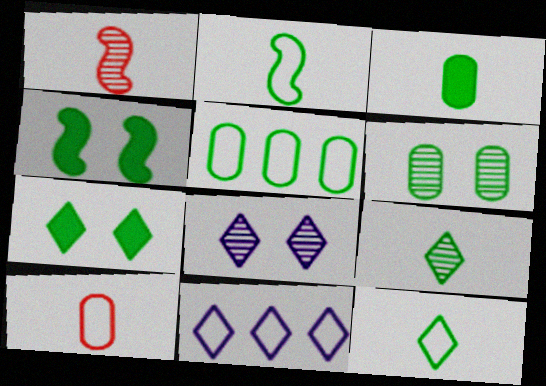[[2, 3, 9], 
[3, 5, 6], 
[4, 5, 9]]